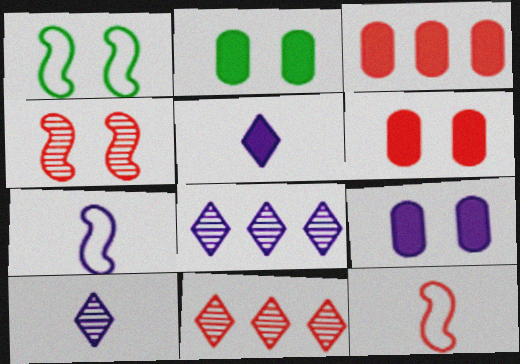[[1, 3, 10], 
[2, 6, 9], 
[2, 7, 11], 
[2, 8, 12], 
[6, 11, 12], 
[7, 8, 9]]